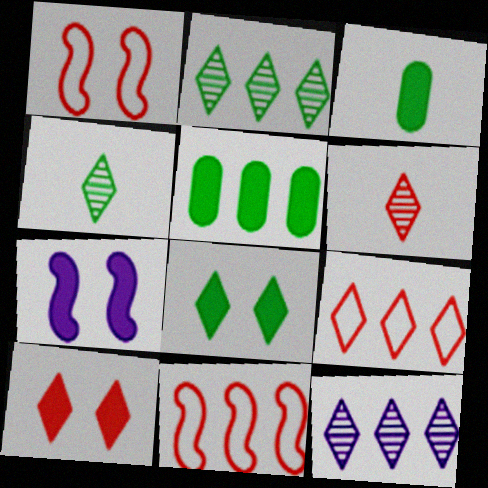[[1, 3, 12], 
[5, 11, 12], 
[6, 9, 10]]